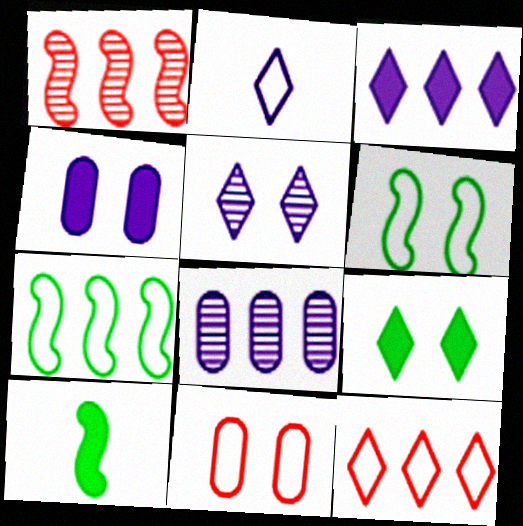[[2, 3, 5], 
[2, 7, 11]]